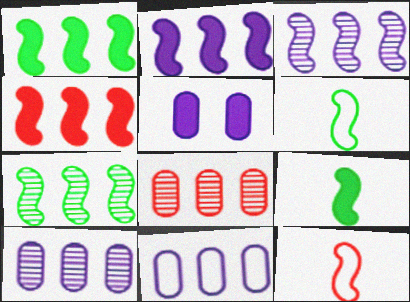[[1, 2, 4]]